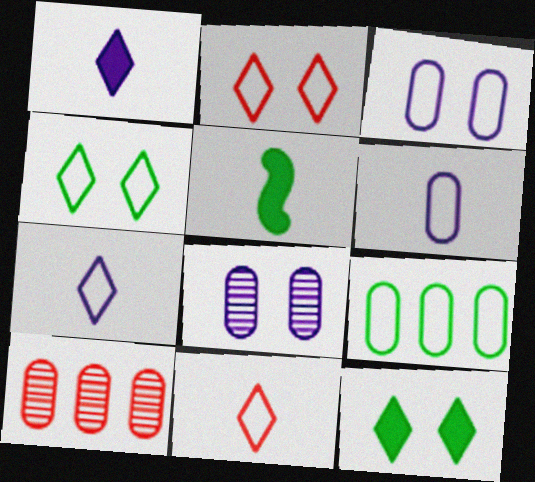[]